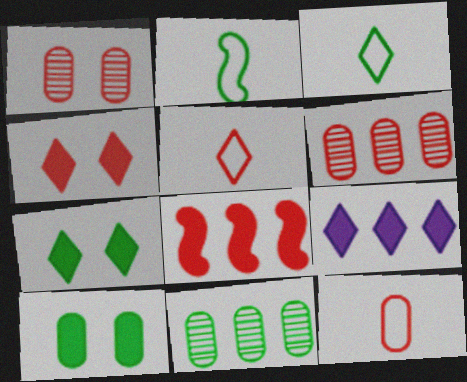[[1, 2, 9], 
[1, 5, 8], 
[2, 7, 11]]